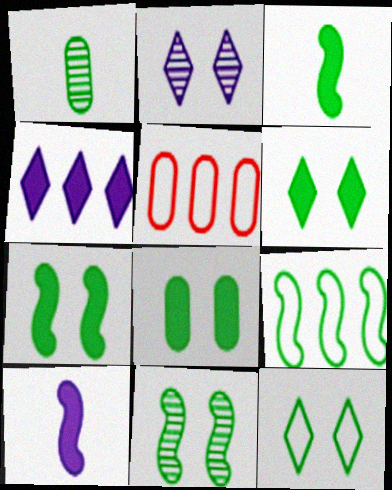[[1, 6, 9], 
[2, 3, 5], 
[3, 9, 11], 
[6, 7, 8], 
[8, 11, 12]]